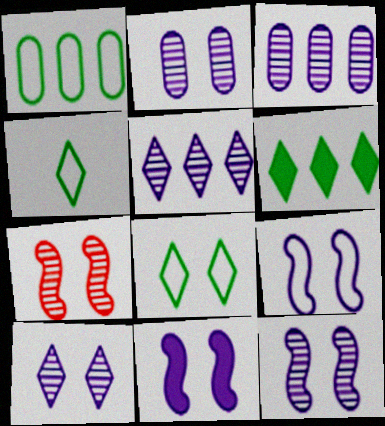[[2, 10, 12], 
[9, 11, 12]]